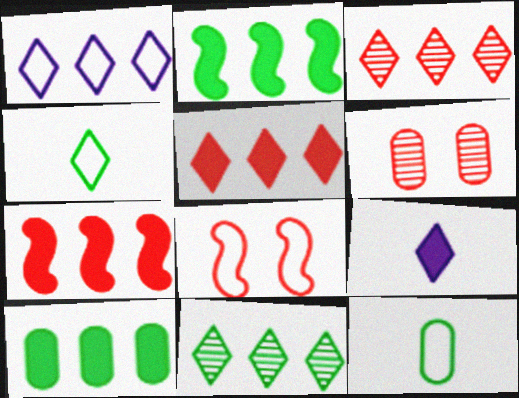[[1, 5, 11], 
[1, 8, 12]]